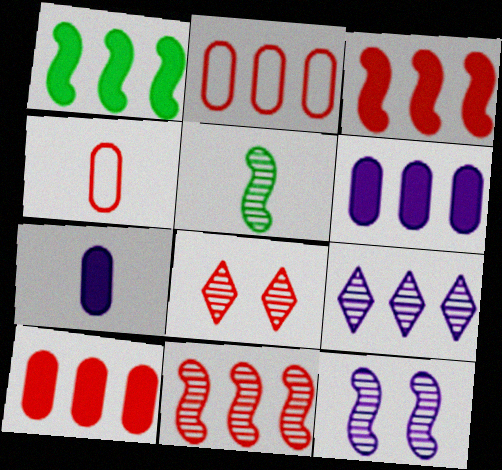[[1, 2, 9], 
[3, 4, 8], 
[5, 11, 12]]